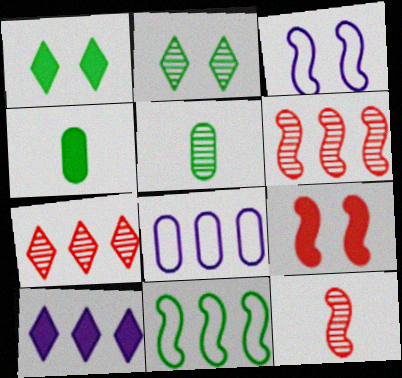[[1, 5, 11], 
[1, 8, 12], 
[2, 4, 11], 
[3, 4, 7], 
[4, 9, 10]]